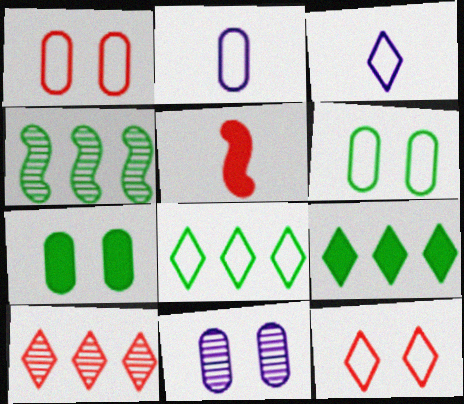[[1, 5, 10], 
[1, 7, 11], 
[3, 8, 12], 
[5, 8, 11]]